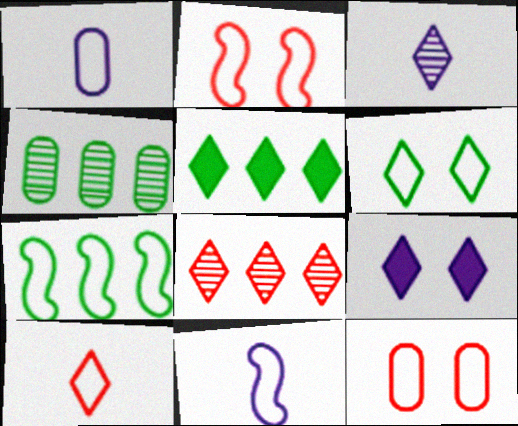[[2, 7, 11], 
[4, 5, 7]]